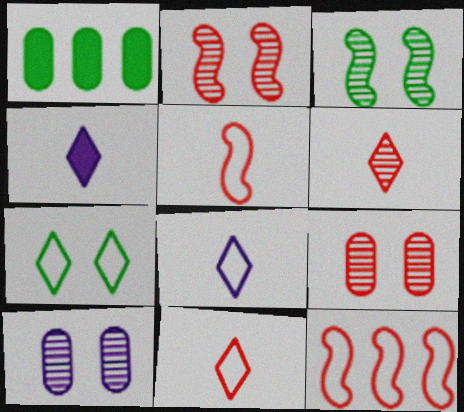[[1, 2, 8]]